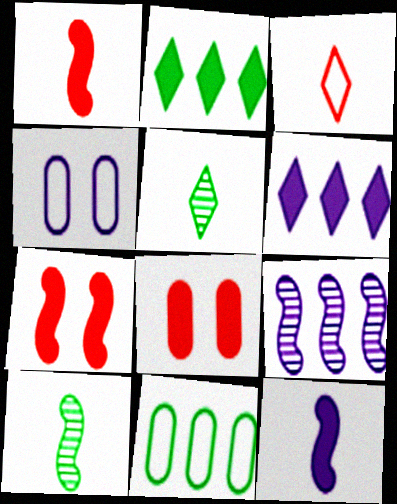[[2, 8, 12]]